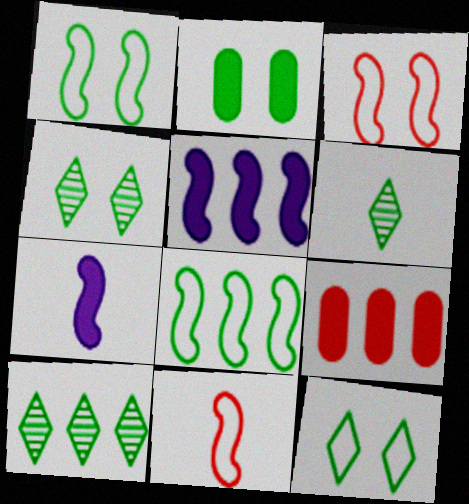[[1, 2, 4], 
[2, 6, 8], 
[4, 6, 10]]